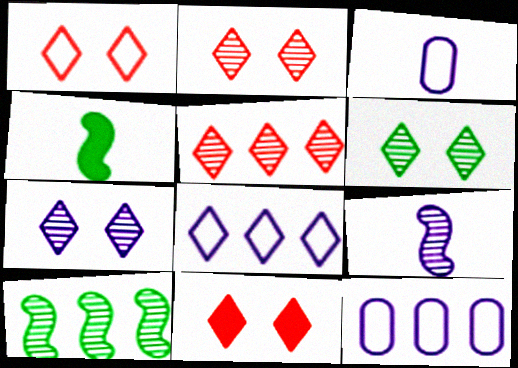[[1, 2, 11], 
[2, 4, 12], 
[2, 6, 7], 
[3, 10, 11]]